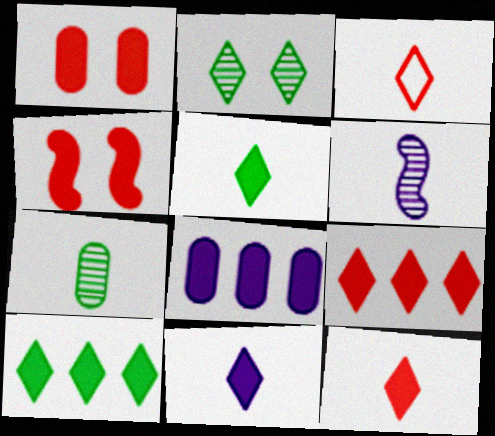[[4, 5, 8], 
[5, 11, 12]]